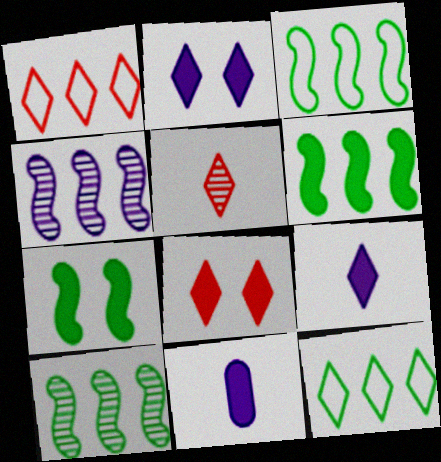[[1, 5, 8], 
[2, 5, 12], 
[3, 6, 10], 
[6, 8, 11]]